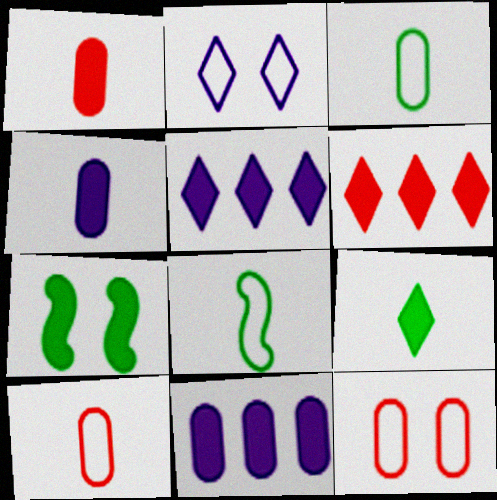[[1, 5, 7], 
[4, 6, 7]]